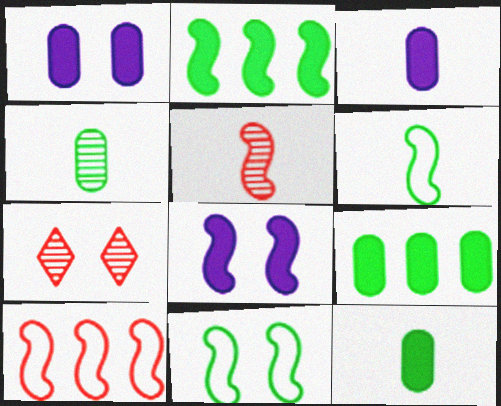[[1, 7, 11]]